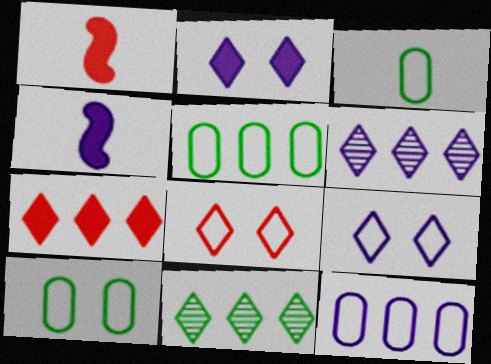[[1, 6, 10], 
[3, 5, 10]]